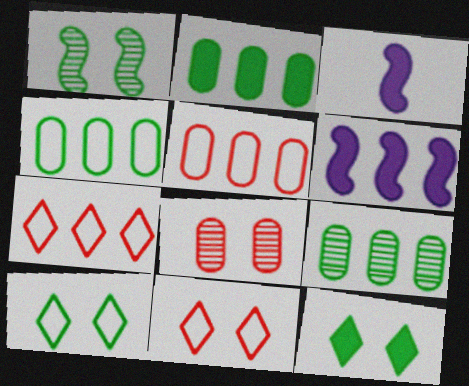[[2, 4, 9], 
[3, 9, 11], 
[6, 7, 9]]